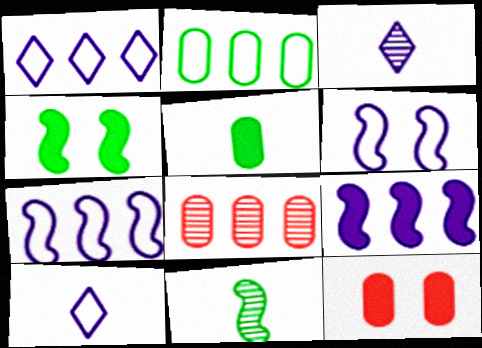[[1, 11, 12], 
[4, 8, 10]]